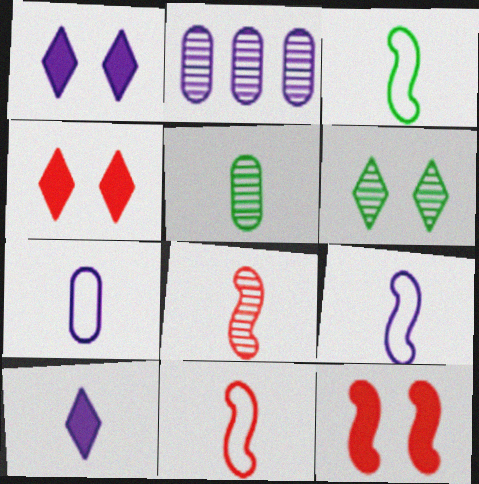[[1, 2, 9], 
[2, 3, 4], 
[2, 6, 8], 
[3, 9, 11], 
[5, 10, 11]]